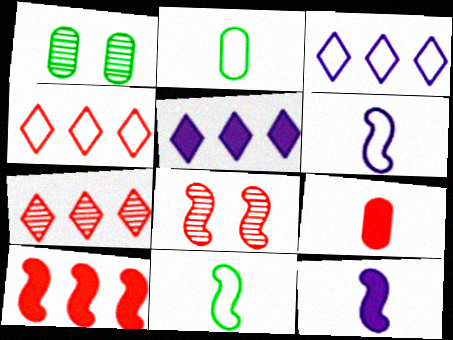[[1, 4, 12], 
[2, 5, 8], 
[4, 8, 9]]